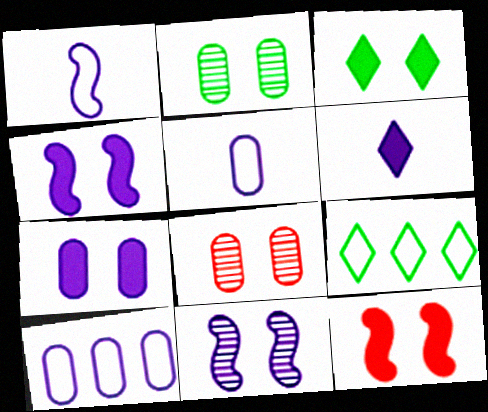[[3, 7, 12], 
[6, 10, 11]]